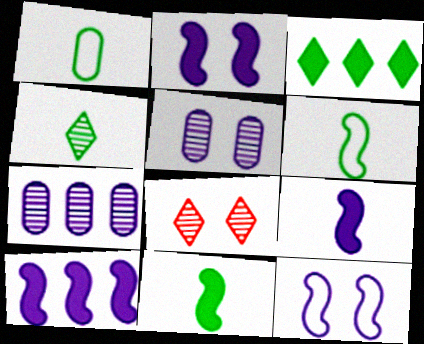[[1, 4, 11], 
[1, 8, 10], 
[2, 9, 10]]